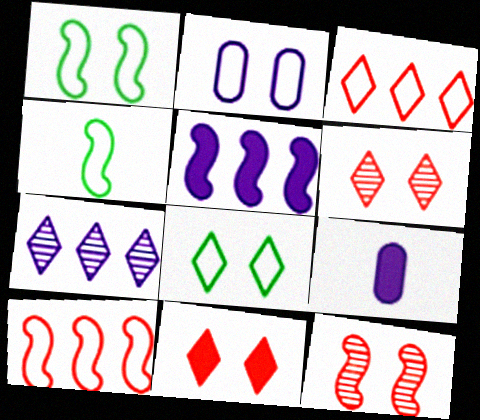[[2, 3, 4], 
[4, 5, 12]]